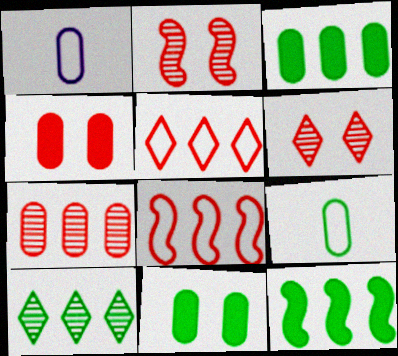[[1, 6, 12], 
[1, 7, 11]]